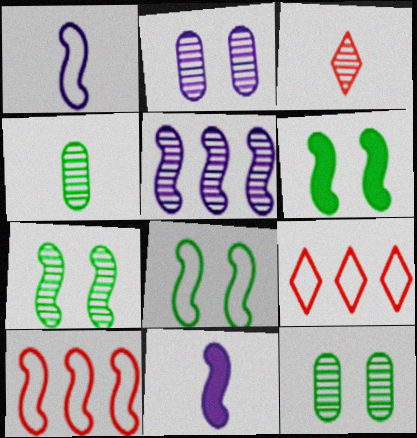[[1, 8, 10], 
[3, 5, 12], 
[6, 7, 8], 
[7, 10, 11], 
[9, 11, 12]]